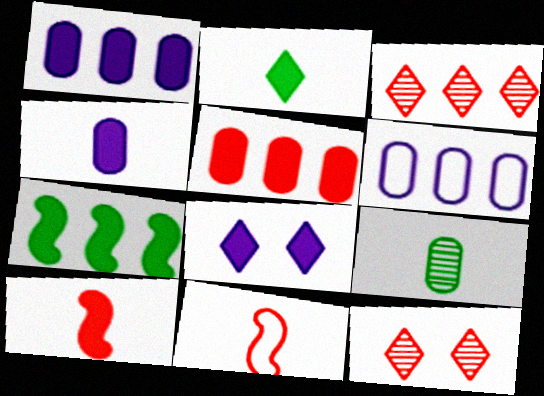[[2, 4, 10], 
[3, 6, 7], 
[5, 11, 12]]